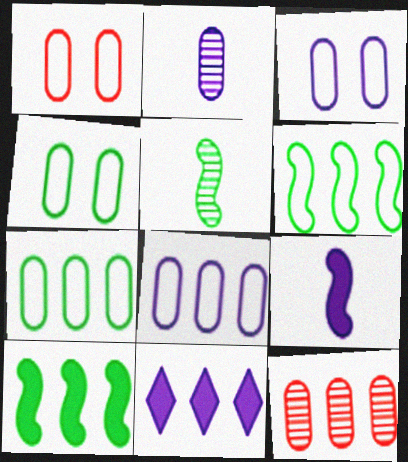[[1, 3, 4], 
[1, 5, 11], 
[6, 11, 12]]